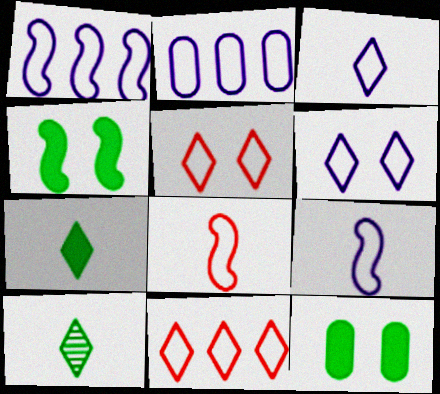[[2, 6, 9]]